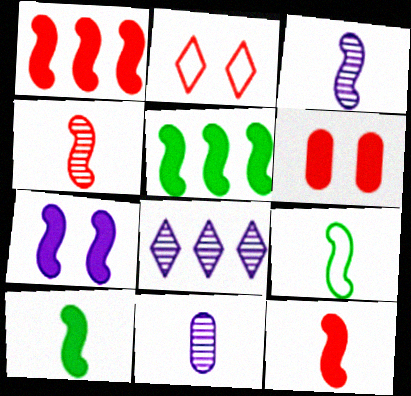[[1, 7, 10], 
[2, 5, 11], 
[3, 9, 12], 
[5, 7, 12], 
[6, 8, 9]]